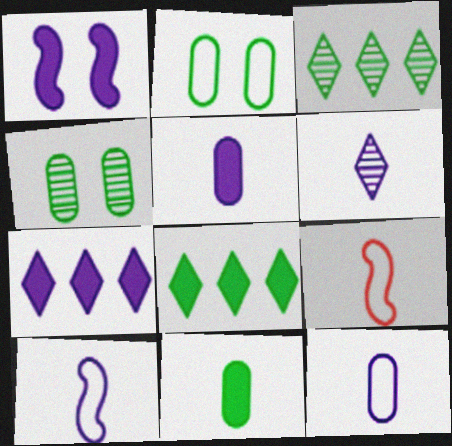[[1, 5, 7], 
[4, 7, 9], 
[5, 6, 10], 
[6, 9, 11]]